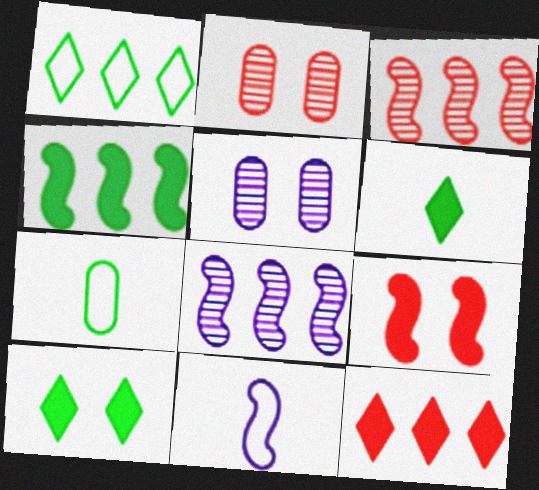[]